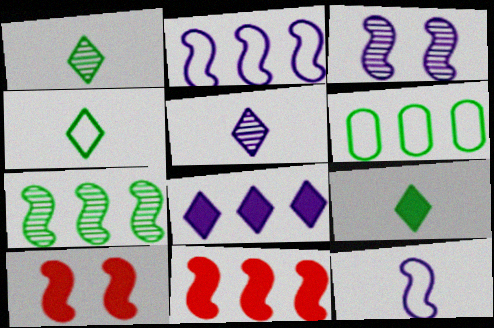[[1, 4, 9], 
[2, 7, 11], 
[5, 6, 10], 
[7, 10, 12]]